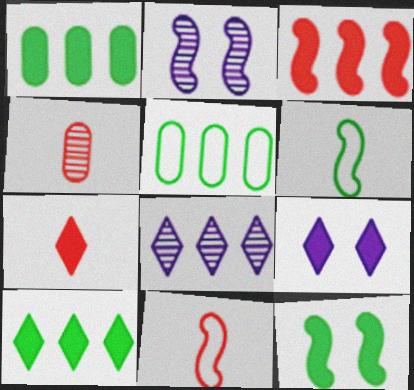[[2, 3, 6], 
[2, 5, 7], 
[3, 5, 8], 
[4, 7, 11], 
[7, 9, 10]]